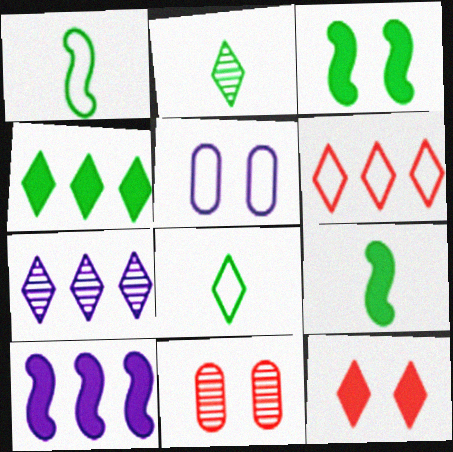[[1, 5, 6], 
[4, 6, 7], 
[7, 8, 12], 
[8, 10, 11]]